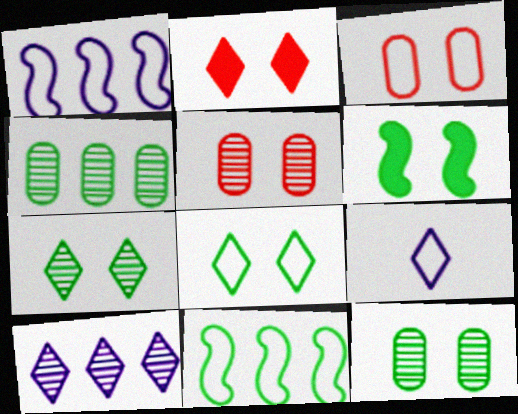[[3, 9, 11], 
[6, 8, 12]]